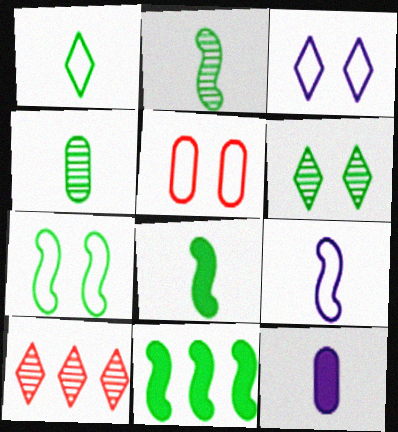[[1, 4, 8], 
[2, 7, 11], 
[3, 5, 7], 
[7, 10, 12]]